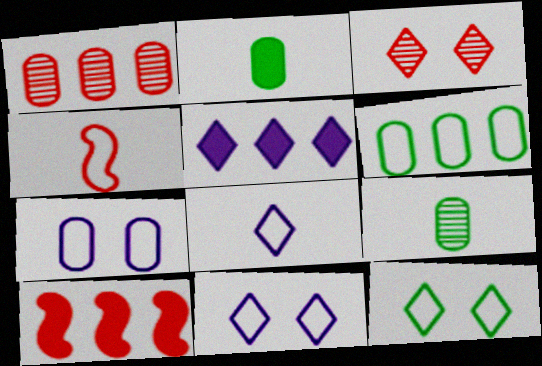[[1, 2, 7], 
[4, 6, 11], 
[9, 10, 11]]